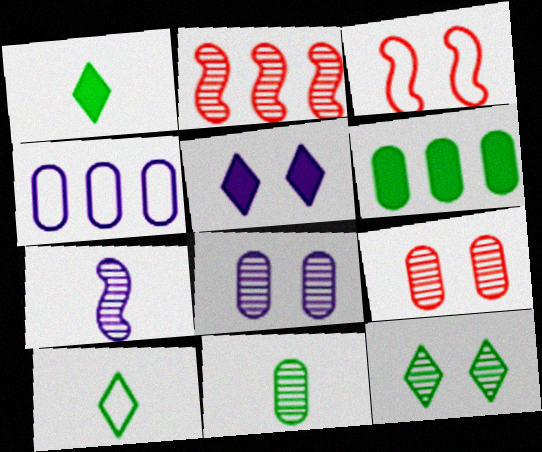[[3, 4, 10], 
[4, 5, 7]]